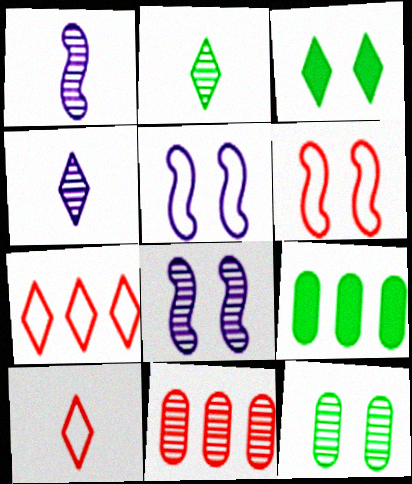[[2, 8, 11], 
[3, 4, 7], 
[4, 6, 9], 
[8, 9, 10]]